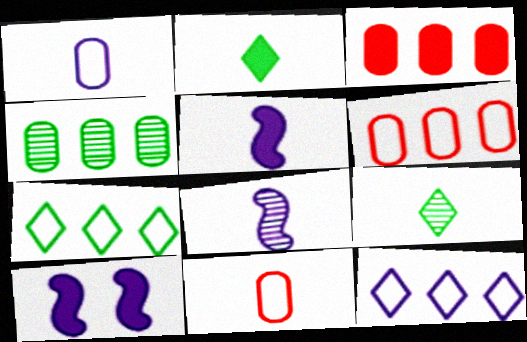[[2, 3, 10], 
[2, 8, 11], 
[5, 9, 11], 
[6, 9, 10]]